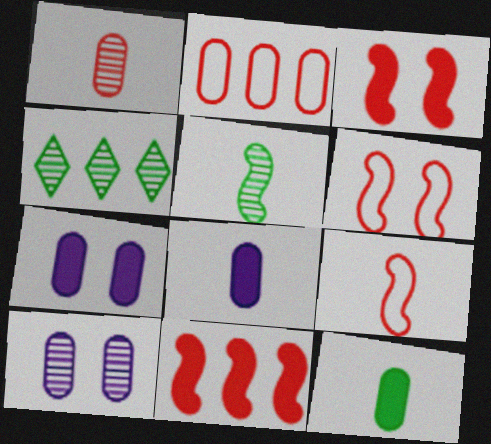[[2, 10, 12], 
[4, 6, 8], 
[4, 7, 9]]